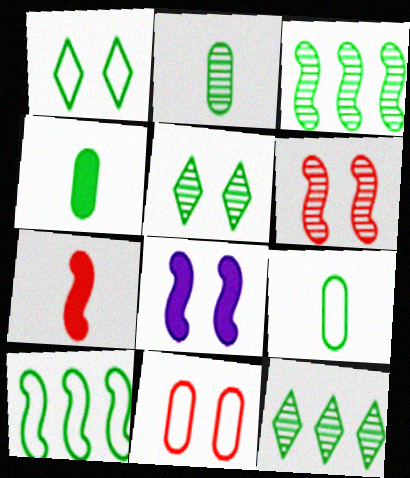[[1, 3, 4], 
[1, 9, 10], 
[2, 3, 5], 
[2, 4, 9], 
[4, 5, 10], 
[5, 8, 11]]